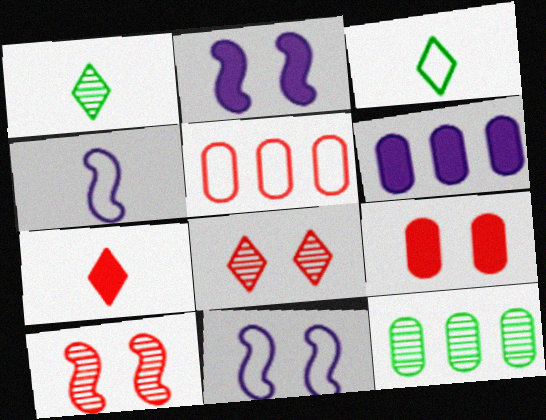[[1, 2, 5], 
[3, 5, 11], 
[3, 6, 10], 
[5, 6, 12], 
[5, 7, 10], 
[7, 11, 12]]